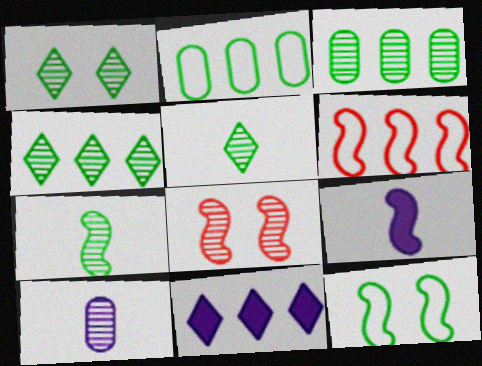[[1, 3, 7], 
[1, 4, 5], 
[3, 6, 11], 
[4, 8, 10]]